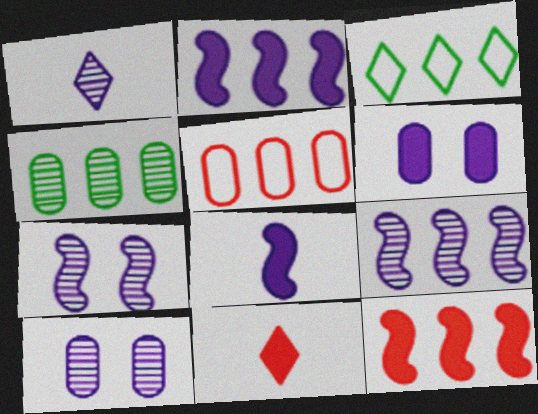[[1, 9, 10]]